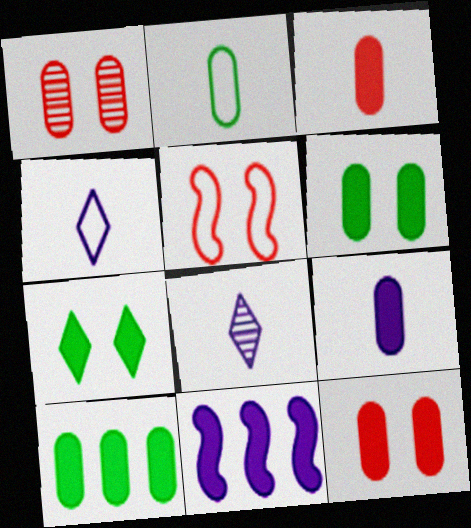[[3, 7, 11], 
[5, 8, 10], 
[9, 10, 12]]